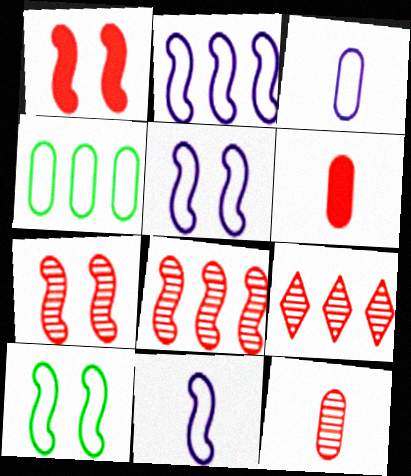[[2, 5, 11], 
[7, 9, 12]]